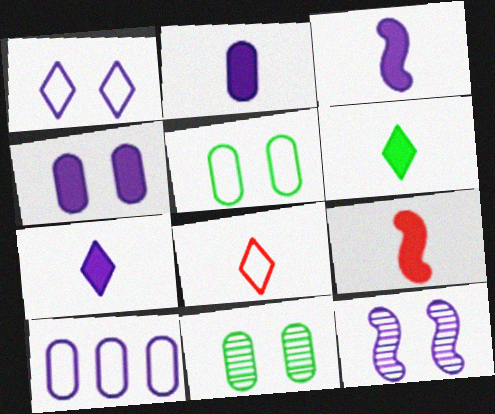[[1, 4, 12], 
[2, 3, 7], 
[2, 6, 9], 
[7, 10, 12]]